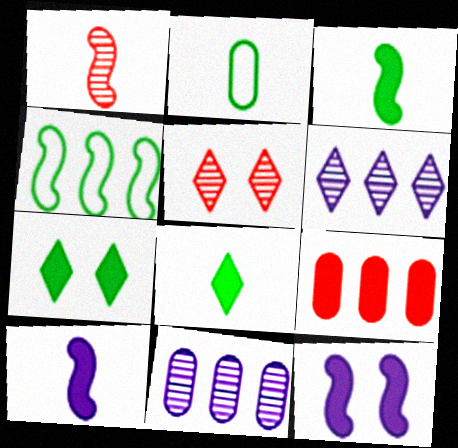[[1, 4, 12], 
[4, 6, 9], 
[7, 9, 10], 
[8, 9, 12]]